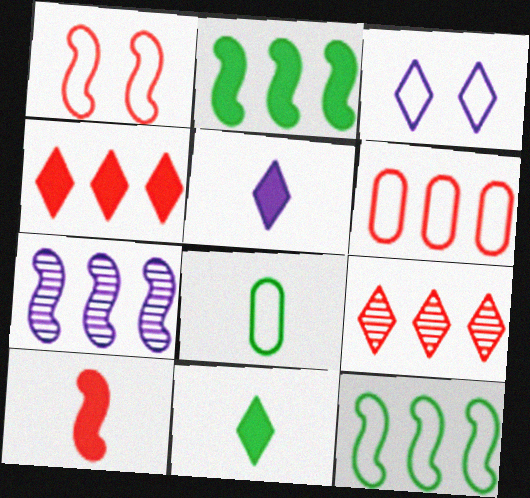[[3, 9, 11]]